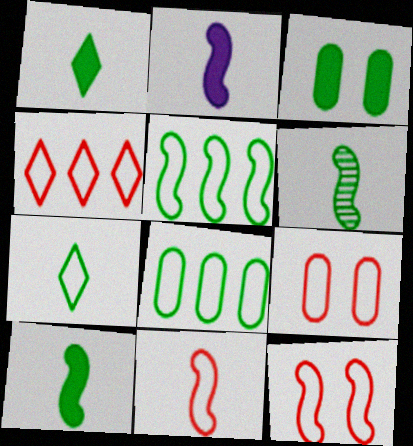[[2, 6, 11], 
[4, 9, 11]]